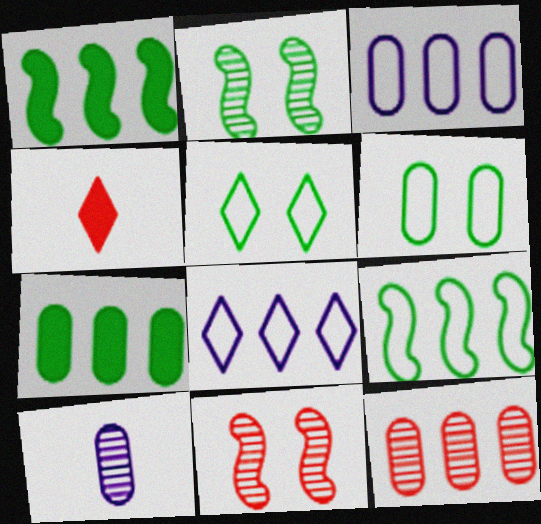[[1, 8, 12], 
[2, 3, 4], 
[3, 7, 12]]